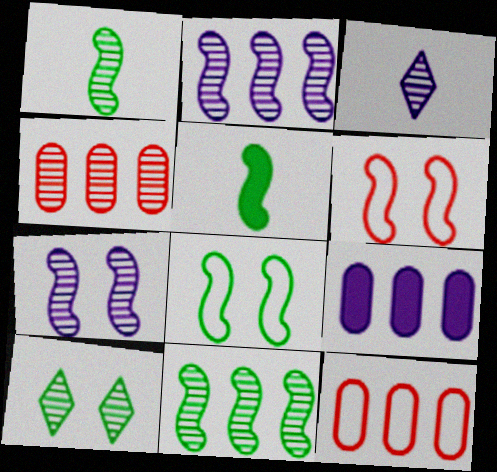[[2, 5, 6], 
[5, 8, 11]]